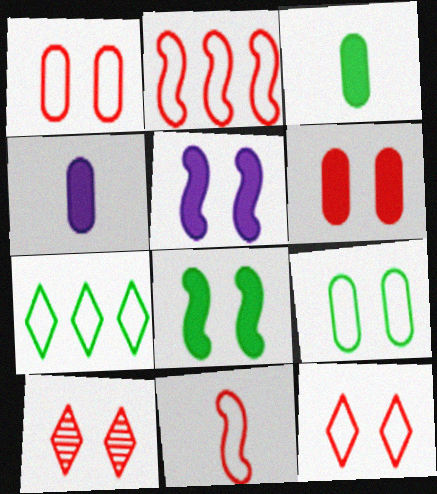[[5, 9, 10]]